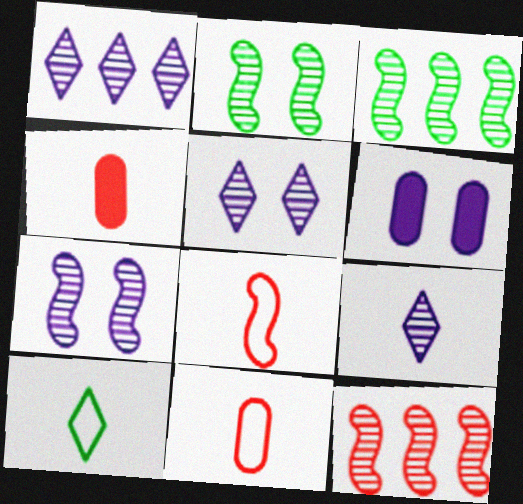[[1, 5, 9], 
[6, 10, 12]]